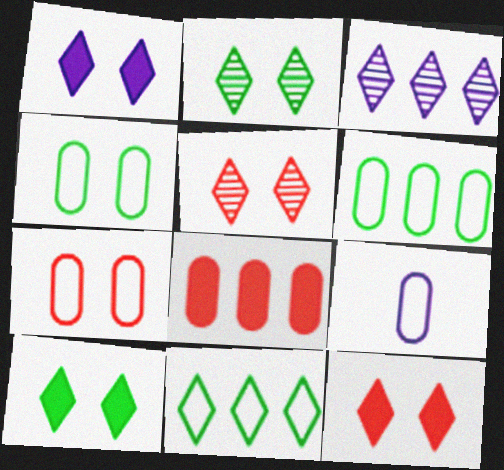[[1, 10, 12], 
[6, 7, 9]]